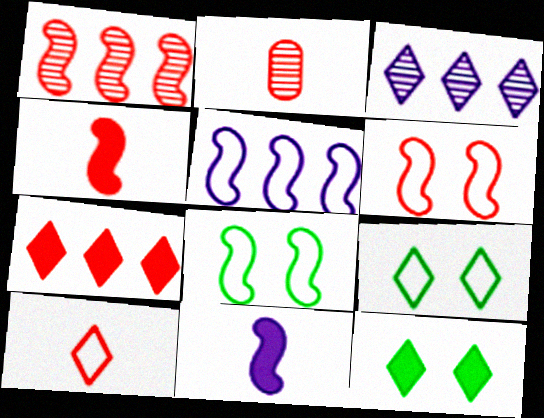[[1, 4, 6], 
[1, 8, 11], 
[2, 4, 10], 
[2, 5, 12], 
[2, 6, 7], 
[3, 10, 12]]